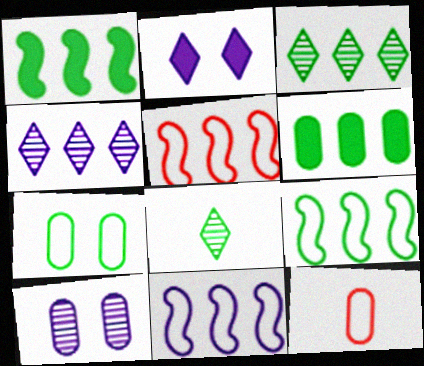[[1, 7, 8], 
[3, 6, 9], 
[4, 5, 6], 
[5, 9, 11], 
[6, 10, 12]]